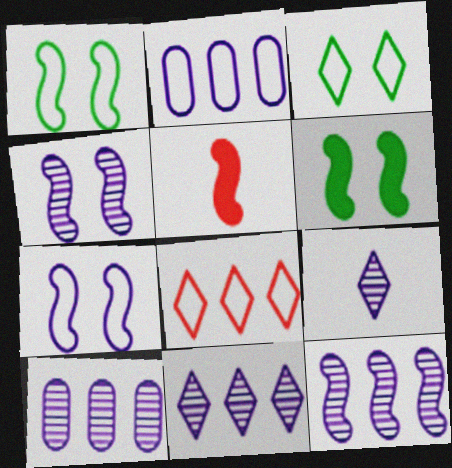[[1, 5, 12], 
[3, 5, 10], 
[4, 9, 10], 
[10, 11, 12]]